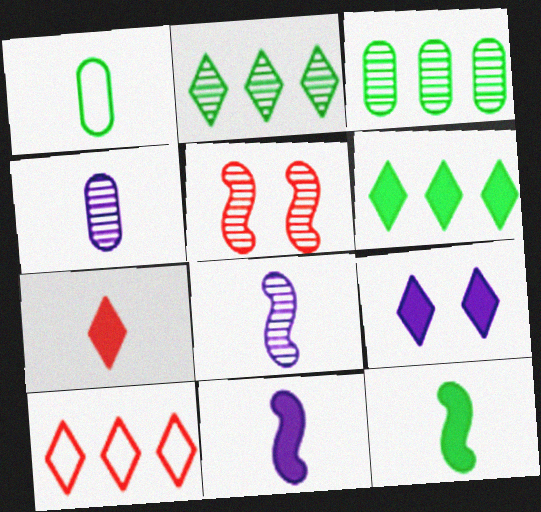[[1, 7, 8], 
[2, 4, 5], 
[6, 7, 9]]